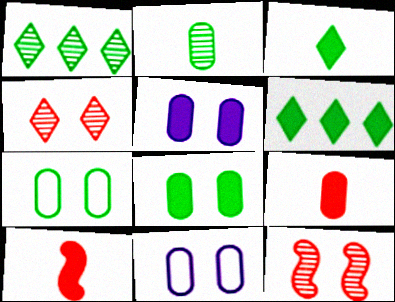[[1, 10, 11], 
[5, 6, 10]]